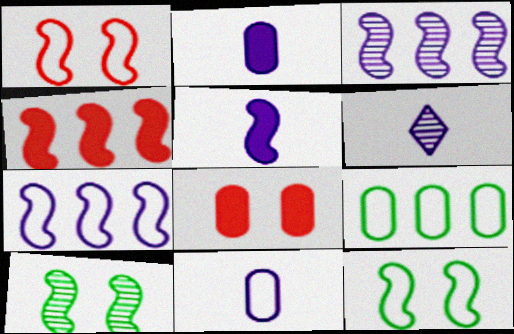[[5, 6, 11]]